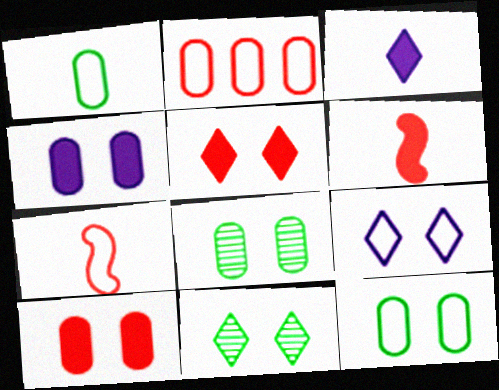[[5, 9, 11]]